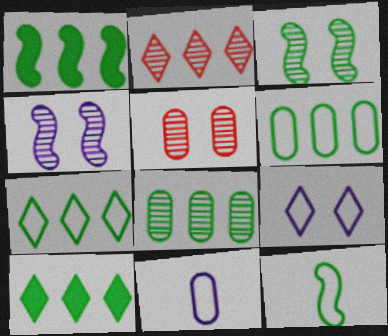[[1, 3, 12], 
[1, 7, 8]]